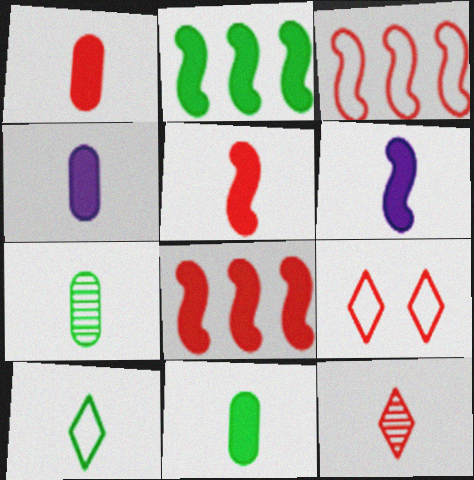[[1, 4, 11]]